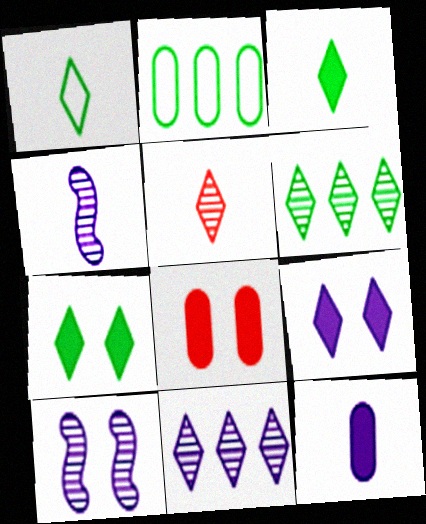[[1, 6, 7]]